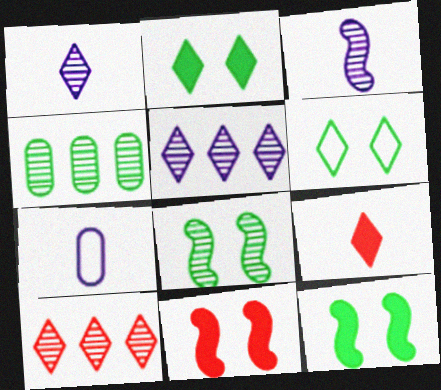[[5, 6, 9], 
[7, 10, 12]]